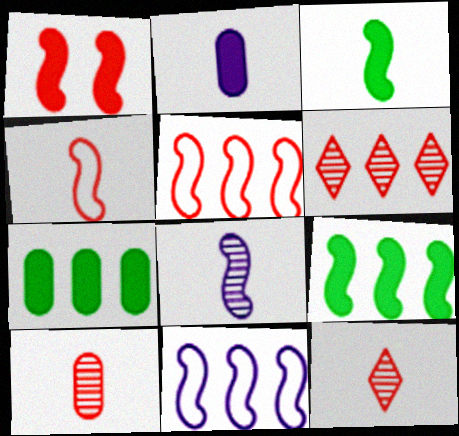[[3, 4, 8], 
[6, 7, 11]]